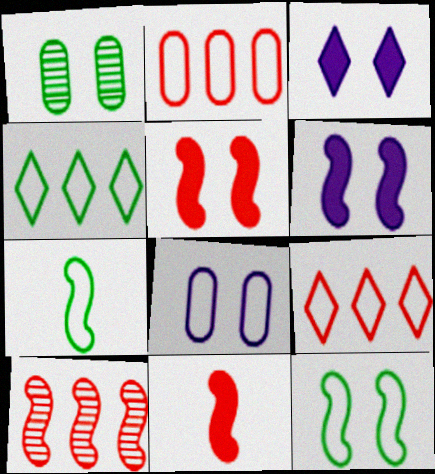[[6, 7, 10], 
[7, 8, 9]]